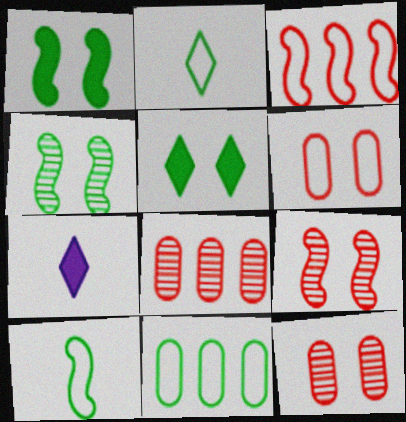[[7, 9, 11]]